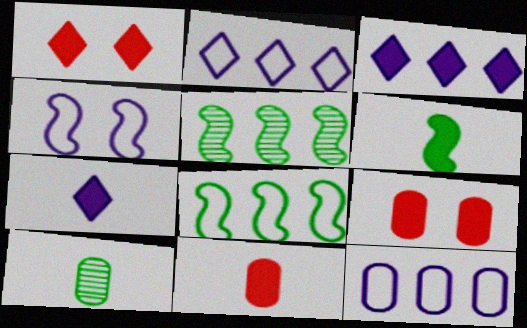[[3, 6, 9], 
[6, 7, 11], 
[9, 10, 12]]